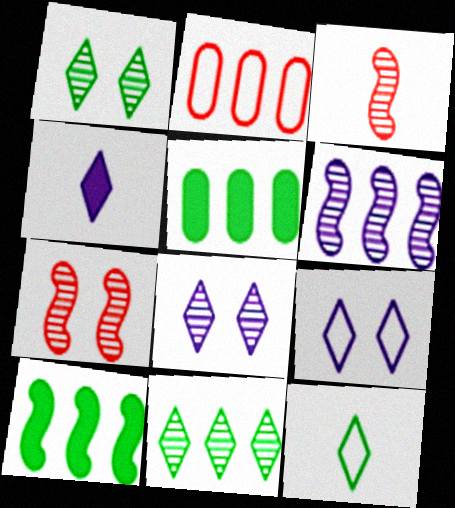[[3, 5, 9]]